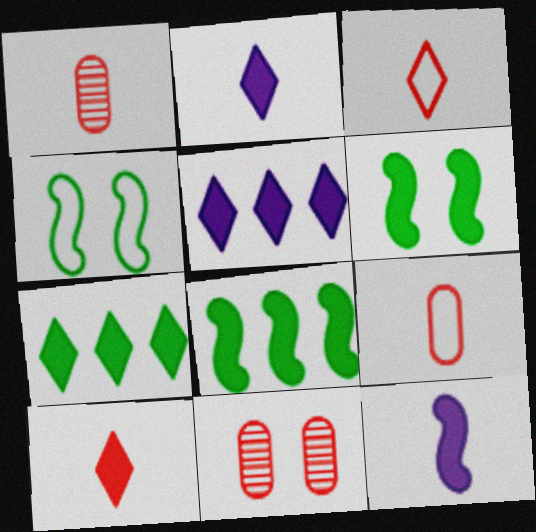[[1, 4, 5]]